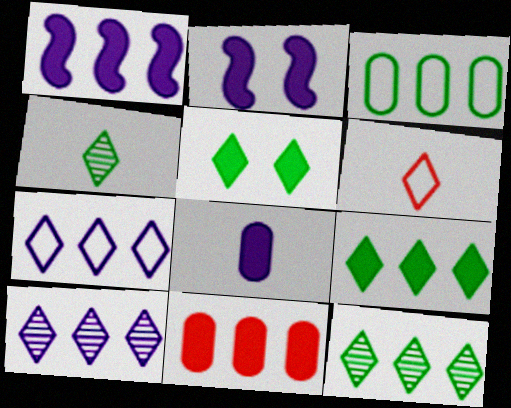[[1, 9, 11], 
[5, 6, 10]]